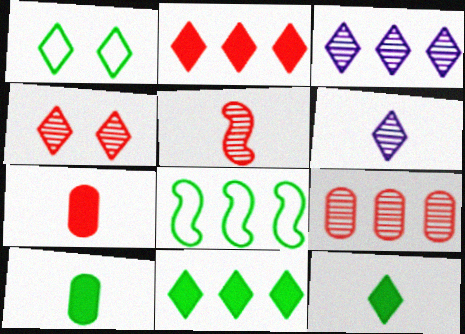[[1, 2, 6], 
[4, 5, 9]]